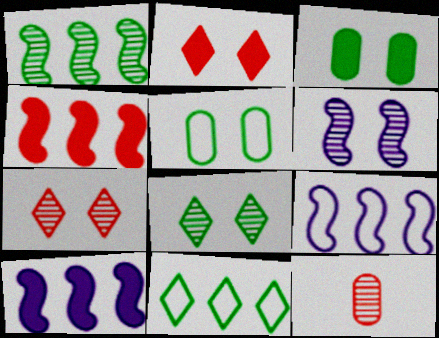[[1, 4, 9], 
[2, 5, 6]]